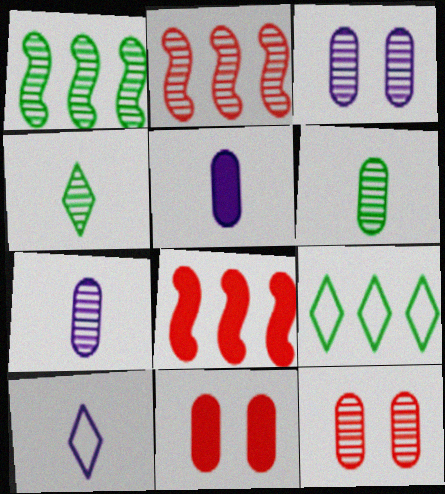[[1, 10, 11], 
[2, 3, 4]]